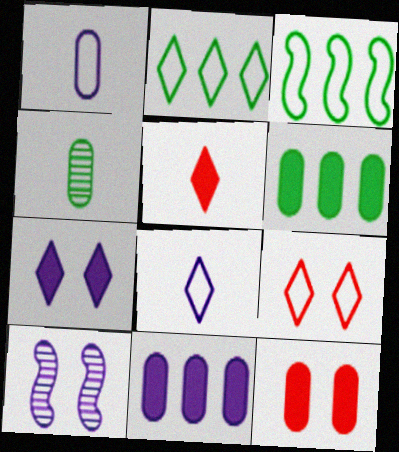[[1, 3, 9], 
[2, 8, 9], 
[8, 10, 11]]